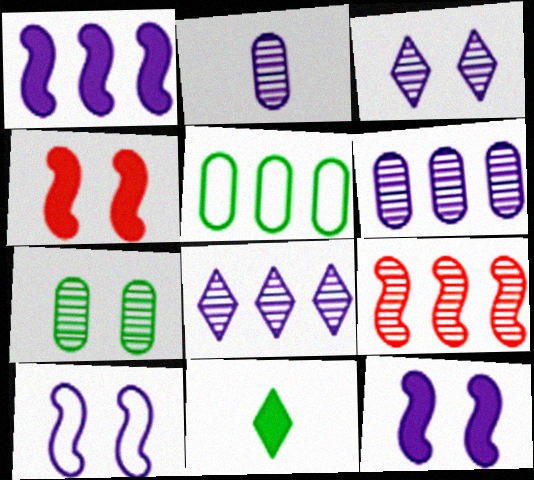[]